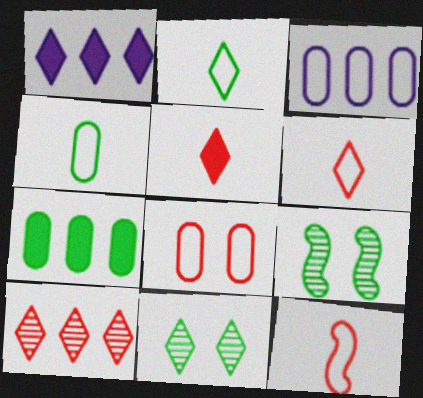[[1, 6, 11], 
[2, 7, 9], 
[3, 4, 8], 
[3, 5, 9]]